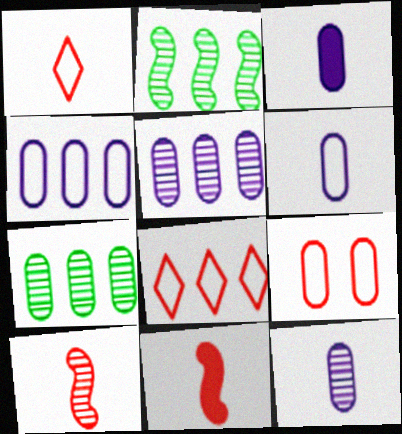[[3, 6, 12], 
[3, 7, 9]]